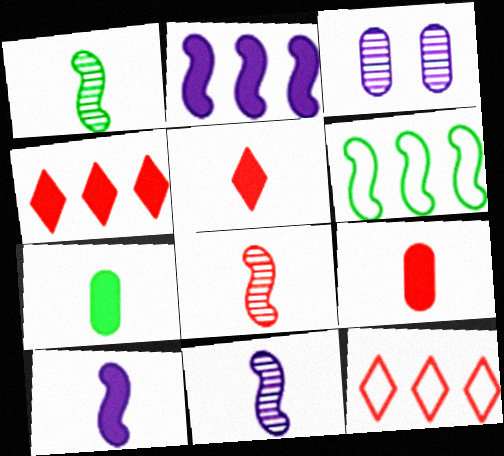[[1, 8, 11], 
[3, 5, 6], 
[5, 7, 10]]